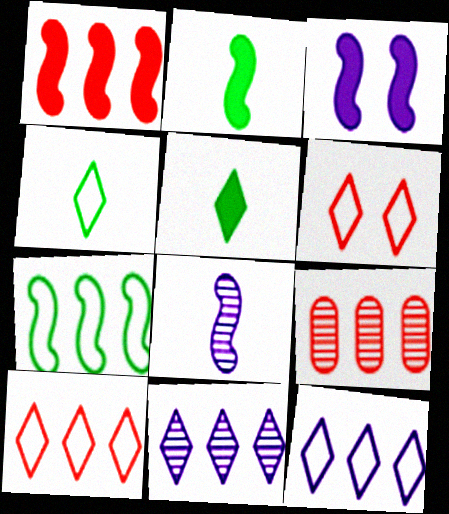[[1, 2, 3], 
[1, 9, 10], 
[3, 4, 9], 
[4, 6, 12], 
[5, 6, 11]]